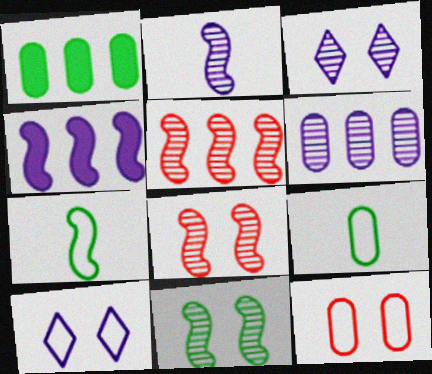[[2, 3, 6], 
[2, 5, 11], 
[4, 7, 8]]